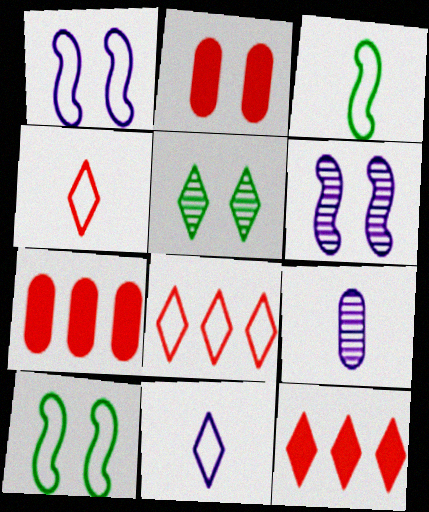[[1, 2, 5], 
[5, 11, 12], 
[9, 10, 12]]